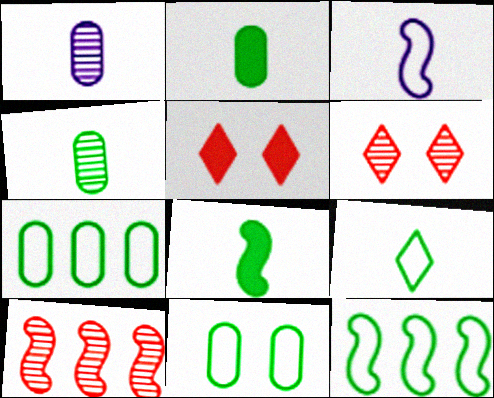[[1, 5, 12], 
[4, 8, 9], 
[9, 11, 12]]